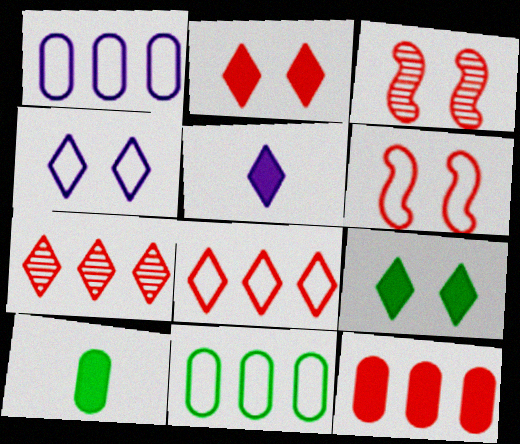[[3, 5, 11]]